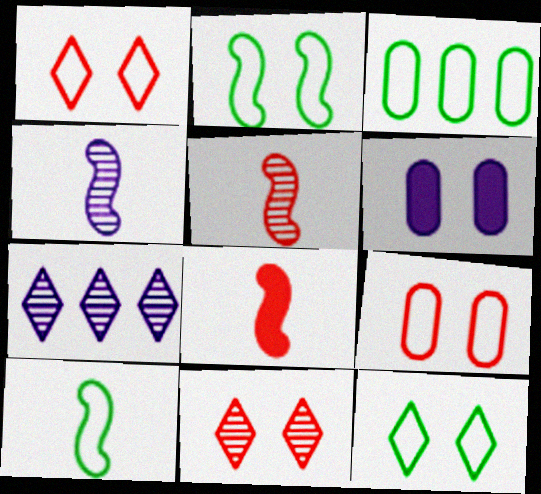[[2, 6, 11], 
[3, 10, 12], 
[4, 8, 10]]